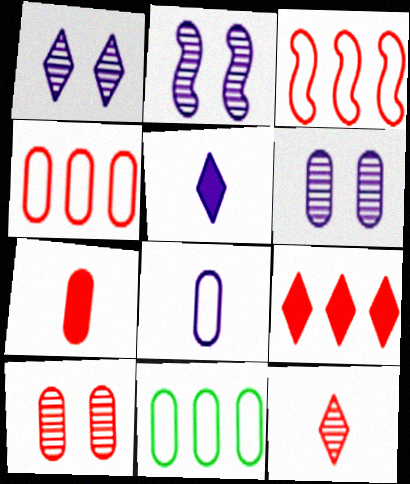[[1, 2, 6], 
[4, 7, 10], 
[6, 7, 11]]